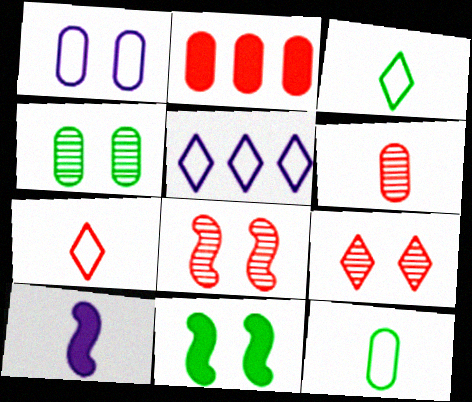[[1, 9, 11], 
[2, 7, 8], 
[3, 6, 10], 
[5, 6, 11]]